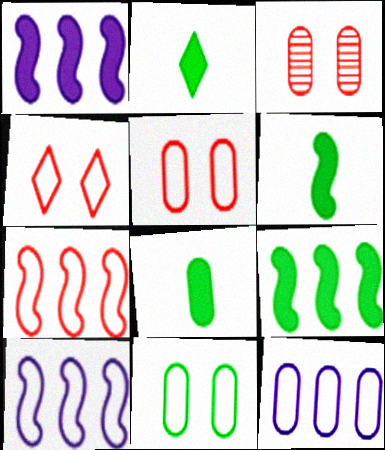[[2, 3, 10], 
[2, 6, 8], 
[3, 8, 12]]